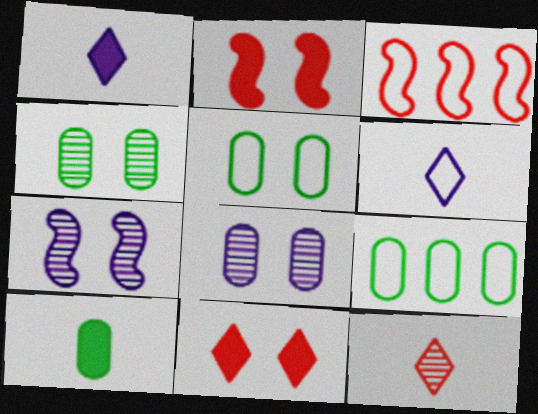[[1, 3, 4], 
[3, 5, 6], 
[4, 9, 10], 
[5, 7, 11]]